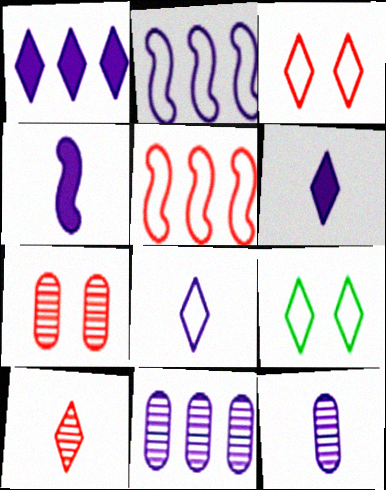[[1, 2, 11], 
[1, 9, 10], 
[4, 8, 12]]